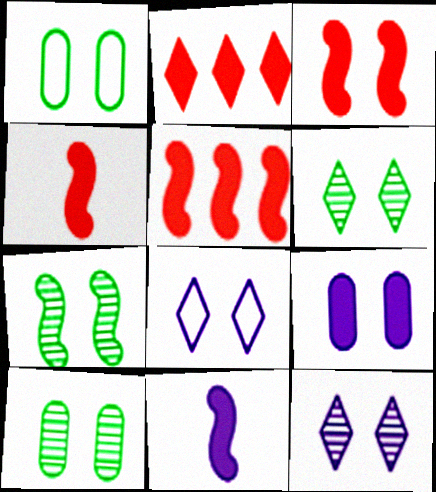[[1, 3, 12], 
[3, 4, 5], 
[3, 8, 10], 
[6, 7, 10]]